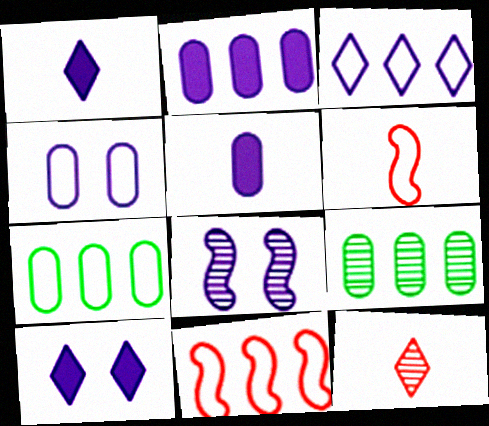[[3, 5, 8], 
[3, 7, 11], 
[4, 8, 10], 
[6, 9, 10], 
[8, 9, 12]]